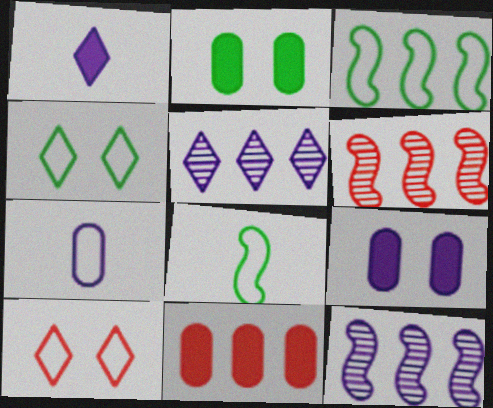[[3, 5, 11], 
[3, 7, 10]]